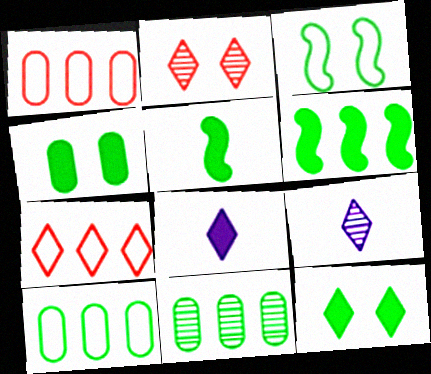[[7, 9, 12]]